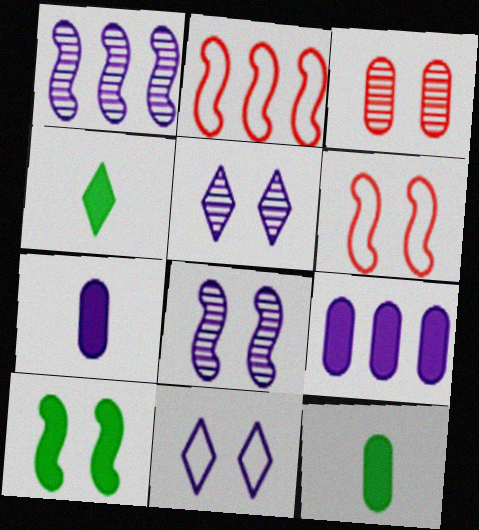[[1, 7, 11], 
[2, 5, 12], 
[3, 10, 11], 
[6, 8, 10]]